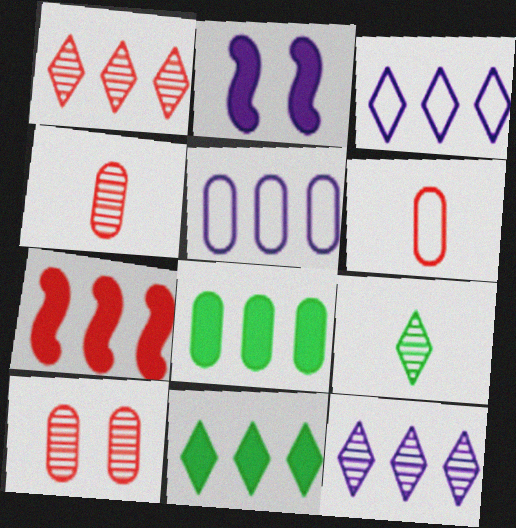[[1, 3, 11]]